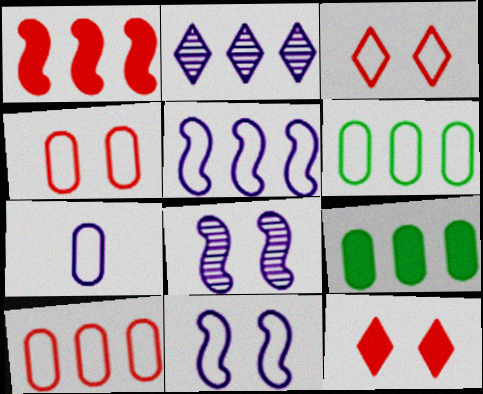[[1, 2, 6], 
[4, 6, 7]]